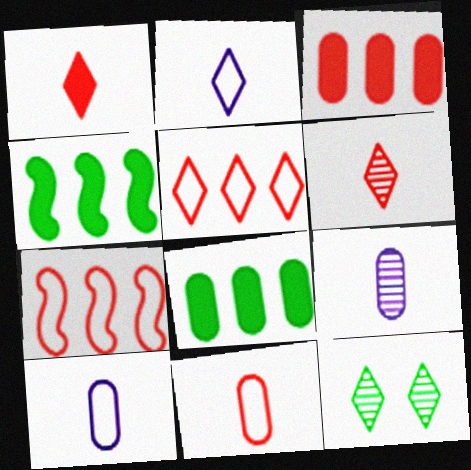[]